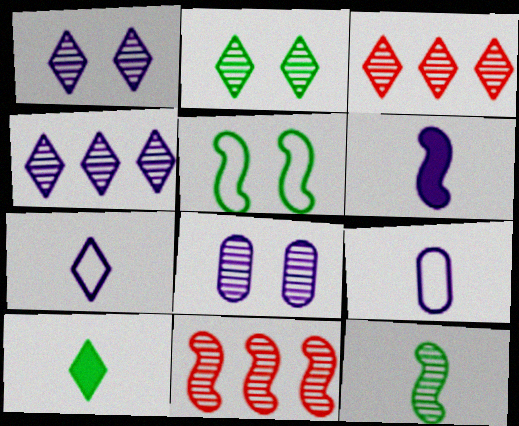[[3, 8, 12], 
[5, 6, 11]]